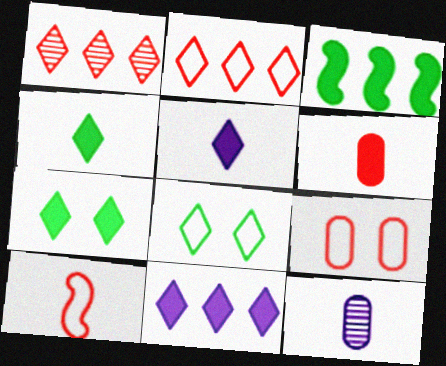[[1, 5, 8], 
[2, 9, 10], 
[4, 10, 12]]